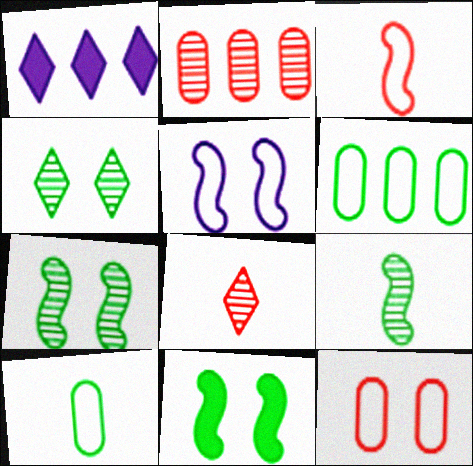[[1, 9, 12]]